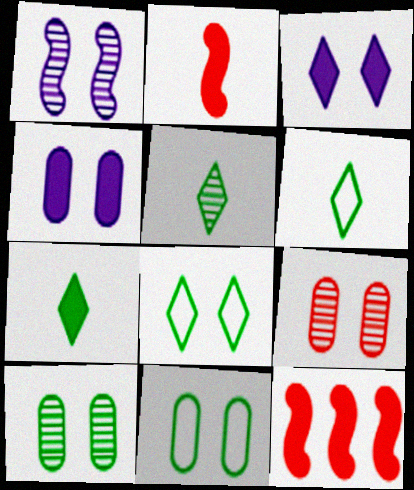[[4, 7, 12], 
[4, 9, 11], 
[5, 6, 7]]